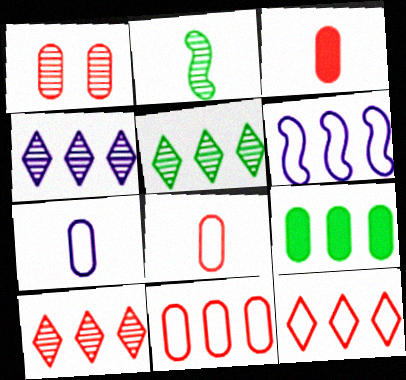[[1, 2, 4], 
[1, 3, 11], 
[1, 7, 9], 
[4, 5, 10], 
[6, 9, 10]]